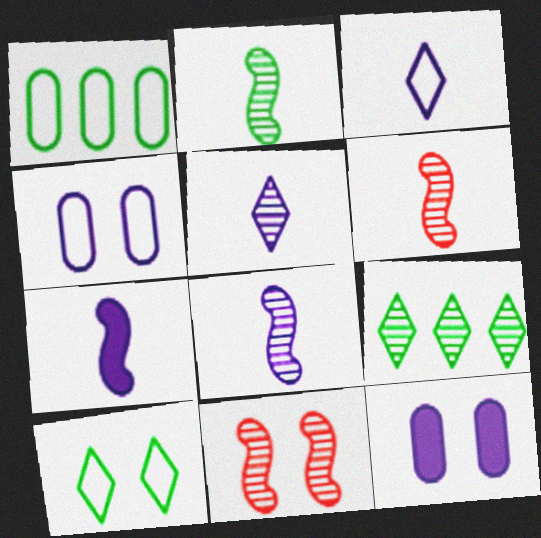[[2, 6, 8], 
[10, 11, 12]]